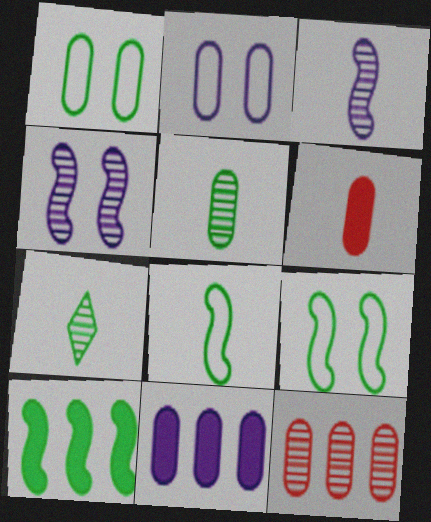[[1, 7, 10], 
[4, 7, 12]]